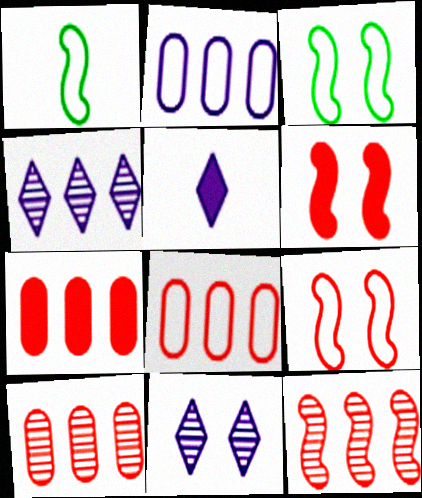[[1, 7, 11], 
[3, 5, 10], 
[7, 8, 10]]